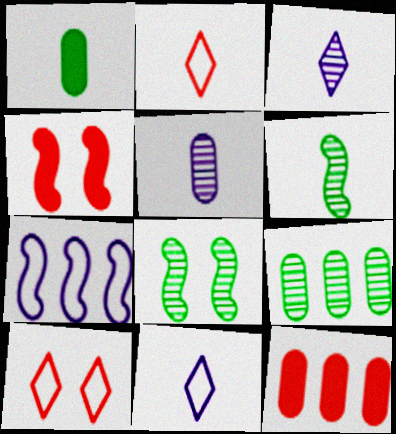[[4, 6, 7], 
[4, 9, 11], 
[8, 11, 12]]